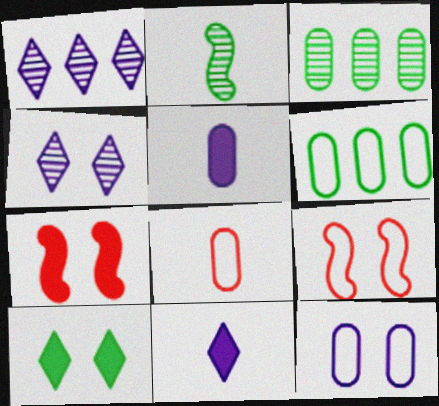[[2, 6, 10], 
[2, 8, 11], 
[3, 9, 11], 
[6, 8, 12]]